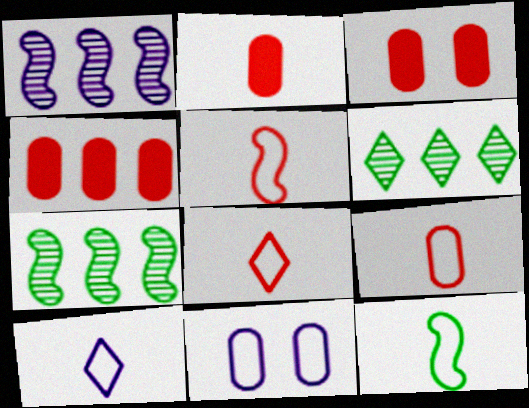[[2, 3, 4], 
[3, 7, 10], 
[5, 8, 9], 
[9, 10, 12]]